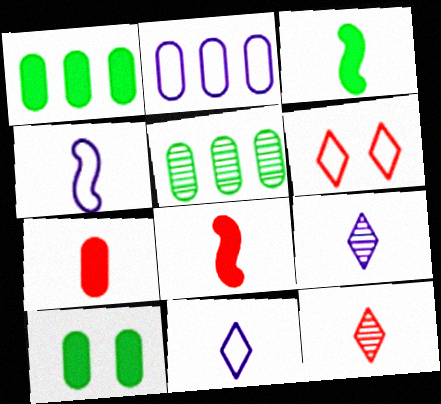[]